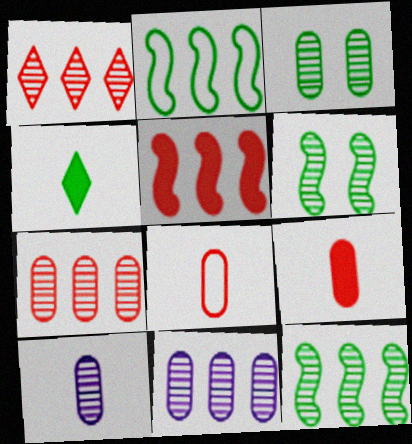[[1, 6, 10], 
[1, 11, 12], 
[2, 3, 4], 
[3, 7, 10]]